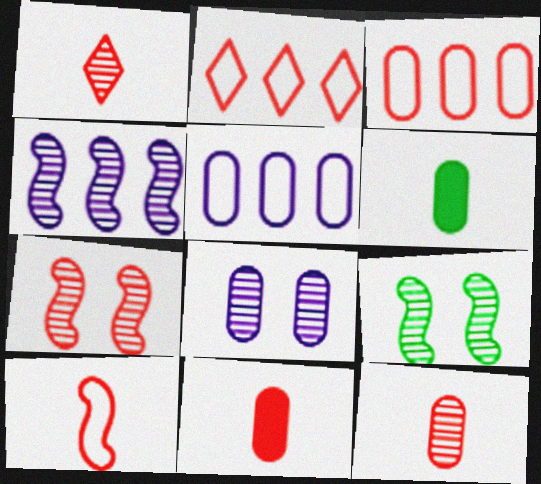[[1, 10, 11], 
[2, 7, 11], 
[3, 6, 8]]